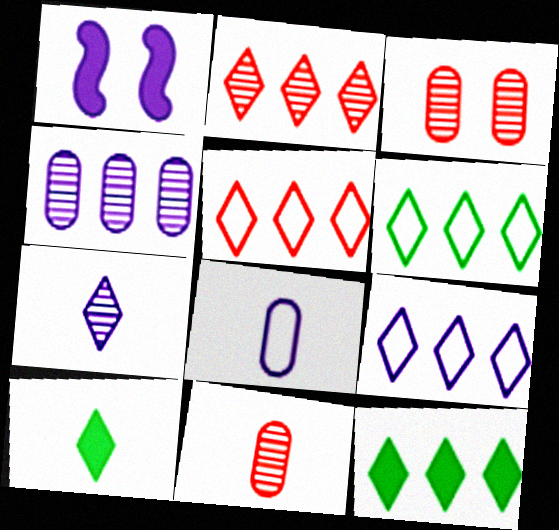[[1, 6, 11], 
[2, 9, 12], 
[5, 6, 9]]